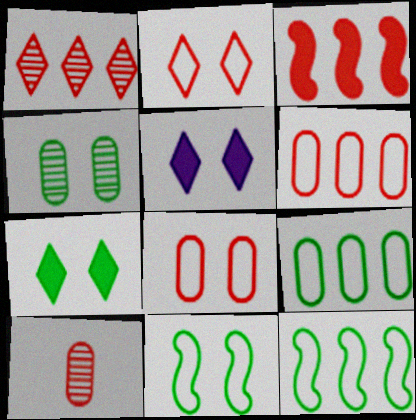[[1, 3, 6], 
[2, 3, 10], 
[4, 7, 11], 
[5, 10, 12]]